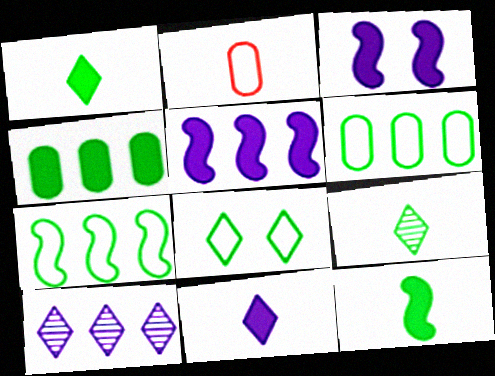[]